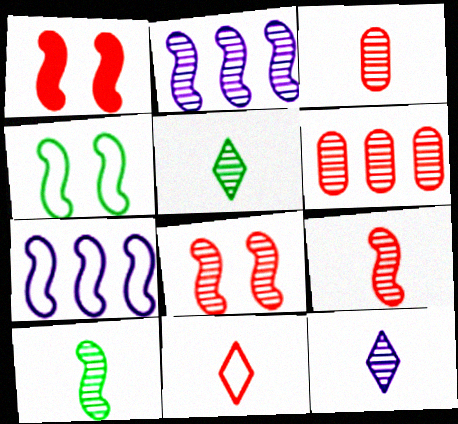[[1, 6, 11], 
[1, 7, 10], 
[2, 8, 10], 
[3, 10, 12]]